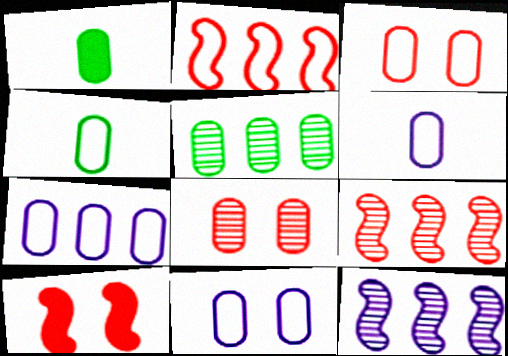[[1, 7, 8], 
[3, 4, 7], 
[6, 7, 11]]